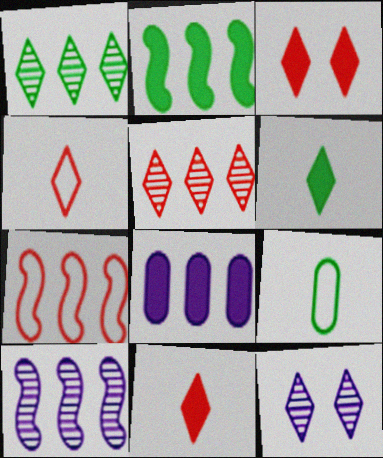[[1, 7, 8], 
[2, 7, 10], 
[3, 4, 5], 
[3, 9, 10]]